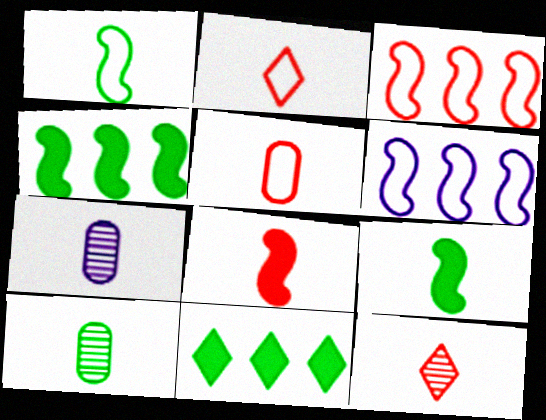[[2, 7, 9], 
[5, 8, 12]]